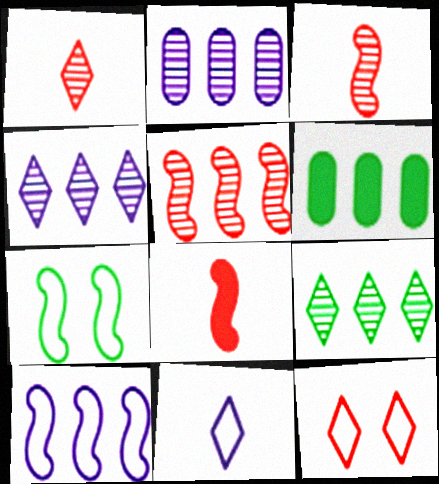[[2, 5, 9]]